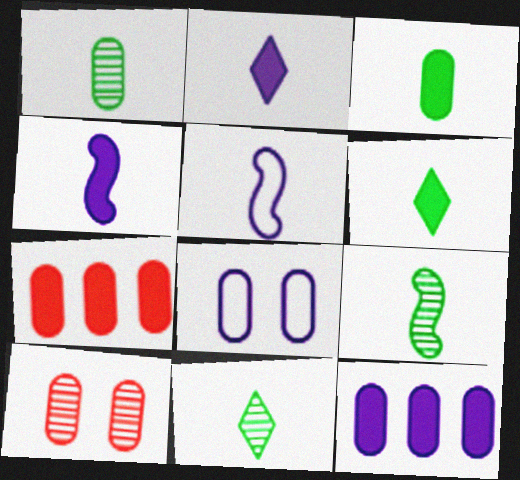[[1, 7, 8], 
[1, 9, 11]]